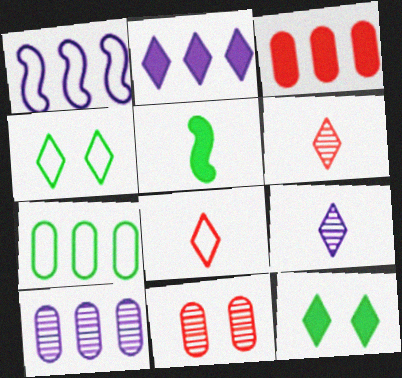[[1, 2, 10], 
[2, 4, 6], 
[3, 7, 10]]